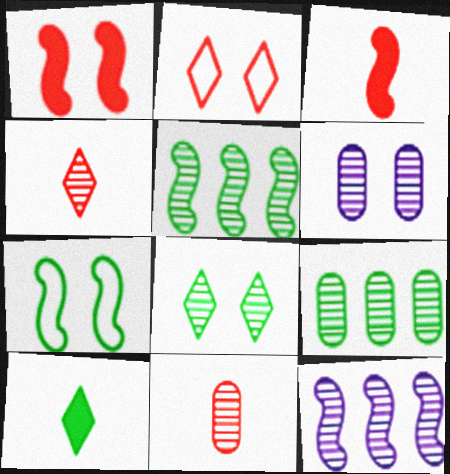[[3, 7, 12], 
[4, 5, 6], 
[6, 9, 11], 
[7, 9, 10], 
[8, 11, 12]]